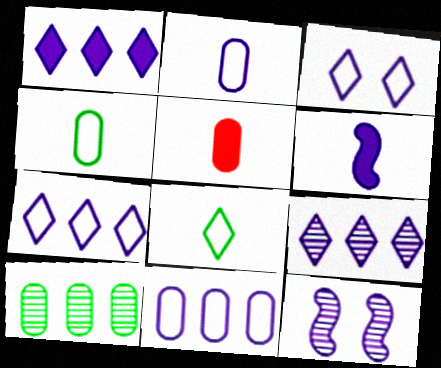[[1, 2, 12], 
[1, 7, 9]]